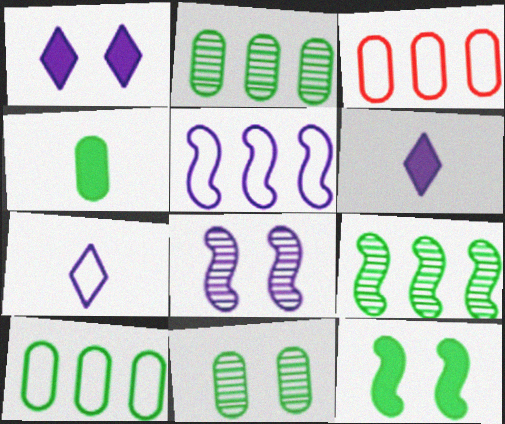[[4, 10, 11]]